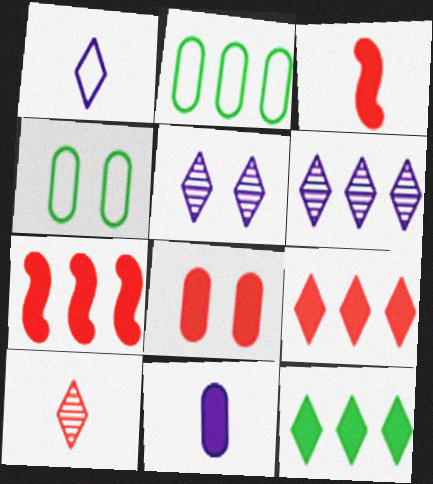[[2, 3, 5], 
[2, 6, 7], 
[3, 4, 6], 
[3, 8, 9]]